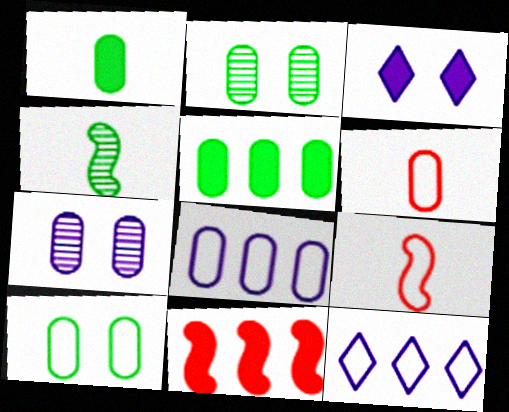[[1, 3, 11], 
[5, 6, 7], 
[6, 8, 10], 
[9, 10, 12]]